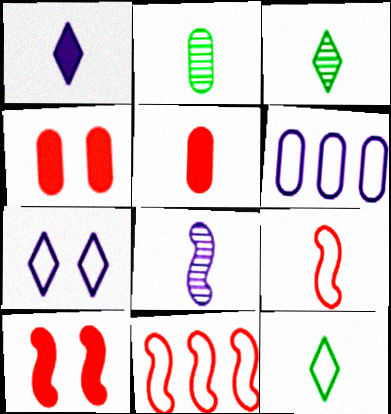[[1, 2, 9], 
[2, 4, 6], 
[3, 6, 10], 
[5, 8, 12]]